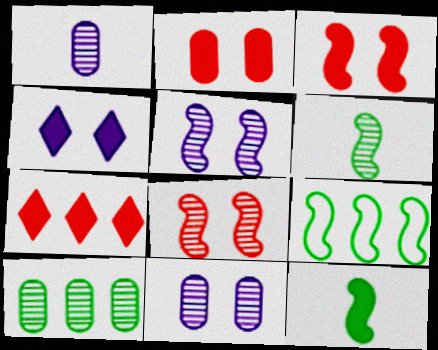[]